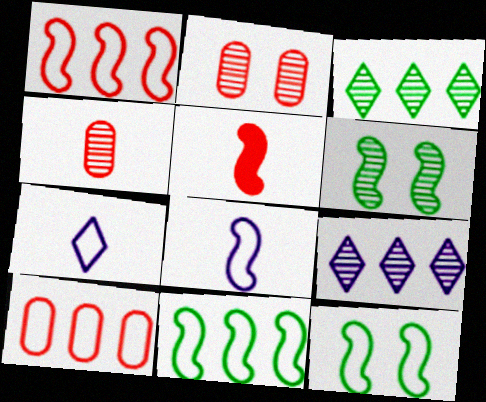[[1, 8, 12], 
[4, 6, 9], 
[7, 10, 12]]